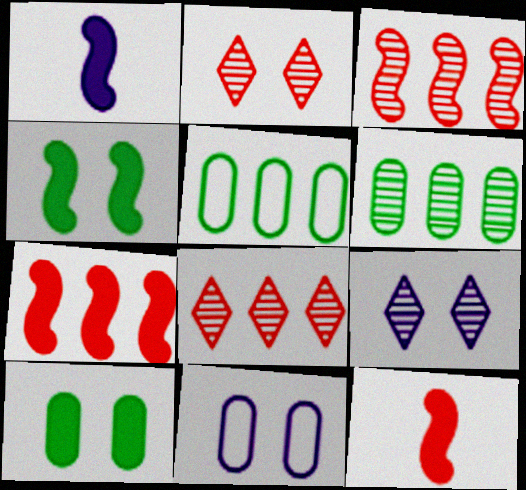[[1, 2, 5], 
[1, 4, 7], 
[2, 4, 11], 
[5, 9, 12]]